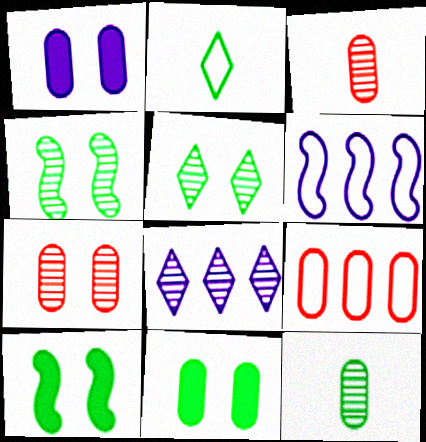[[1, 9, 12], 
[3, 4, 8]]